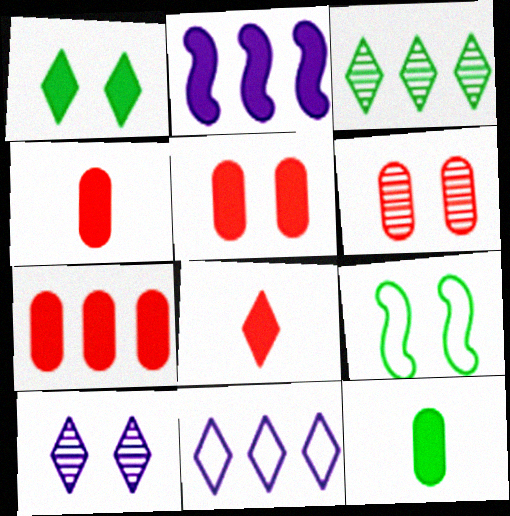[[1, 2, 4], 
[3, 9, 12], 
[4, 5, 7], 
[5, 9, 10]]